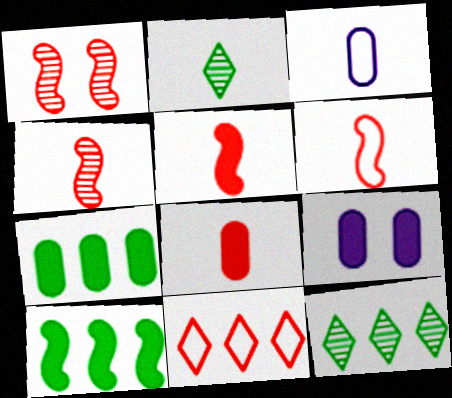[[1, 8, 11], 
[2, 3, 5], 
[4, 5, 6], 
[6, 9, 12], 
[7, 8, 9]]